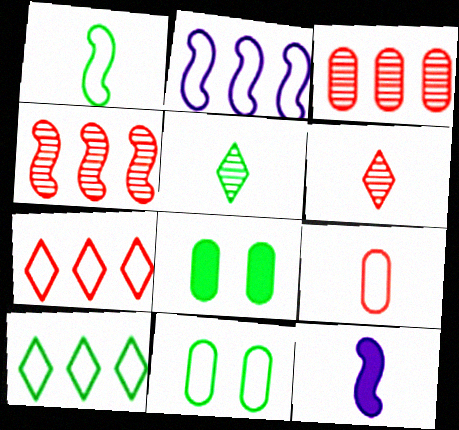[[1, 10, 11], 
[2, 6, 8], 
[5, 9, 12]]